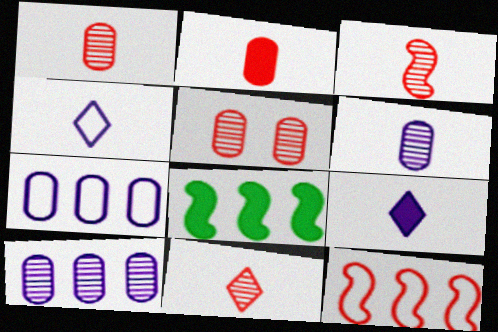[[1, 3, 11], 
[4, 5, 8]]